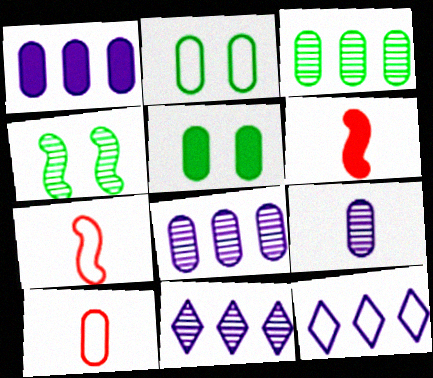[[2, 6, 11], 
[2, 7, 12], 
[5, 7, 11], 
[5, 8, 10]]